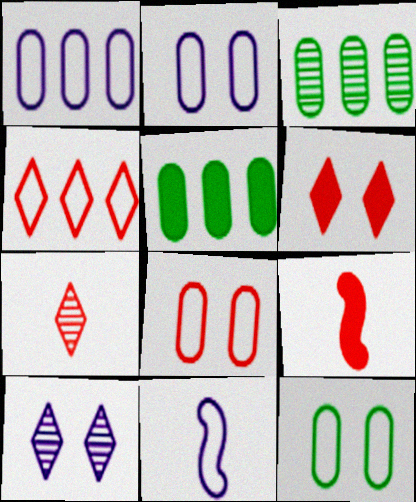[[2, 8, 12], 
[3, 6, 11], 
[4, 6, 7], 
[4, 11, 12]]